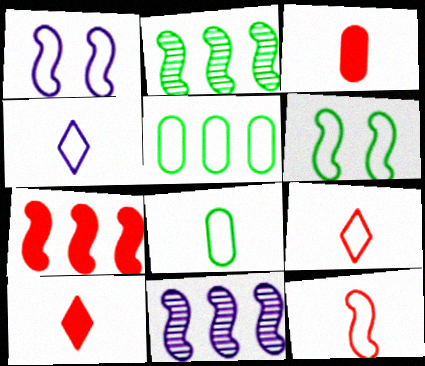[[1, 5, 9], 
[4, 8, 12]]